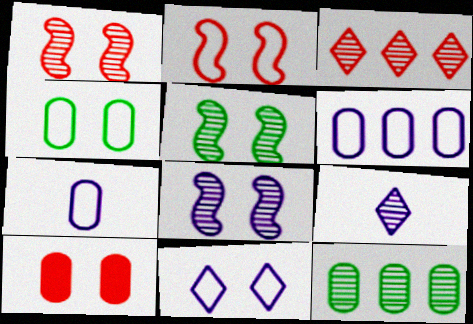[[1, 5, 8], 
[1, 9, 12], 
[2, 4, 11], 
[5, 10, 11], 
[7, 10, 12]]